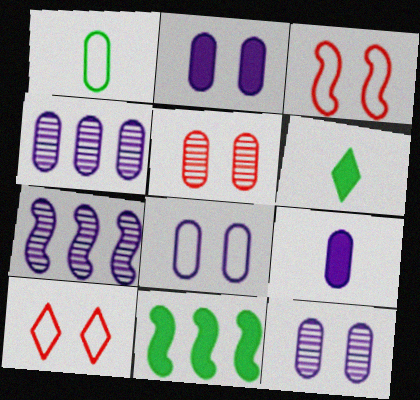[[2, 8, 12], 
[3, 4, 6], 
[4, 8, 9]]